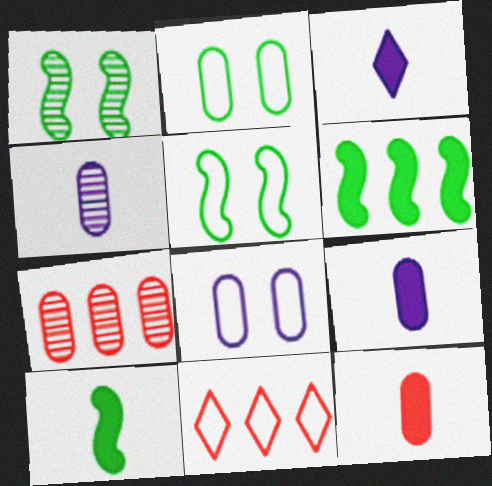[[1, 9, 11], 
[2, 7, 9], 
[3, 5, 7], 
[3, 10, 12]]